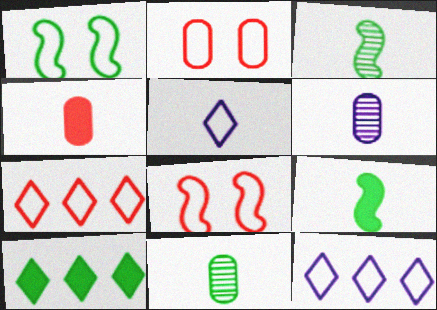[[1, 10, 11], 
[3, 4, 5], 
[6, 8, 10]]